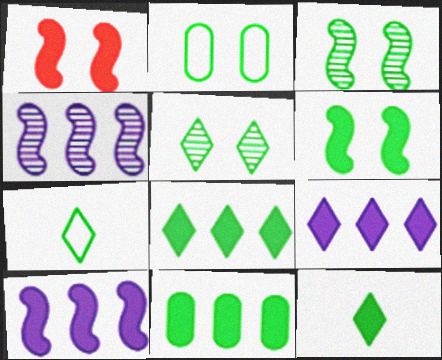[[2, 5, 6], 
[3, 7, 11], 
[5, 7, 8], 
[6, 11, 12]]